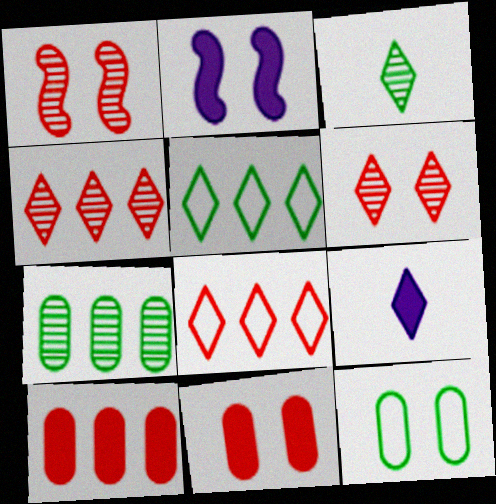[[2, 6, 12], 
[5, 6, 9]]